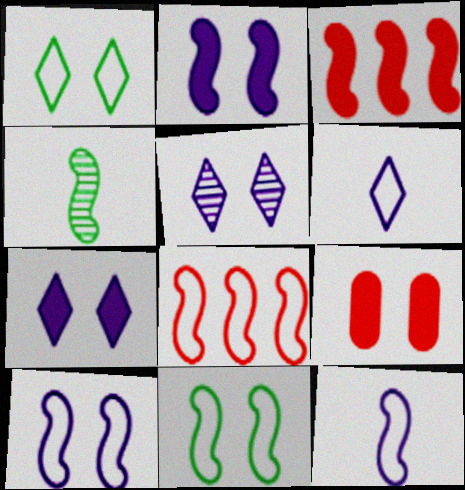[[2, 4, 8], 
[3, 4, 10], 
[5, 9, 11], 
[8, 11, 12]]